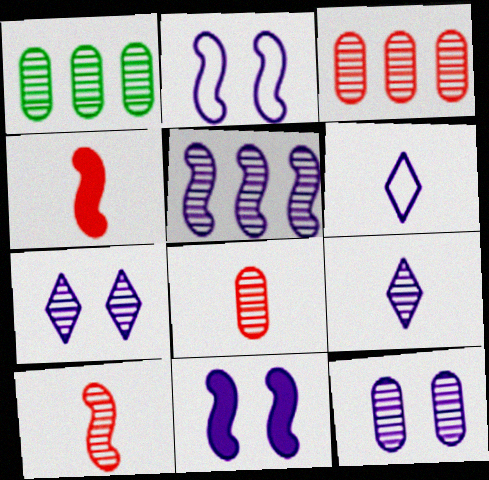[[1, 7, 10], 
[1, 8, 12], 
[5, 9, 12]]